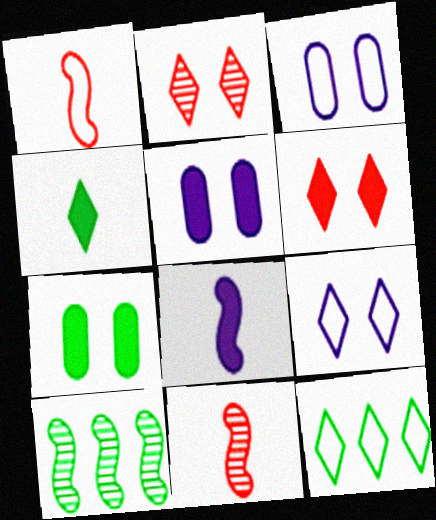[[1, 3, 12], 
[5, 11, 12]]